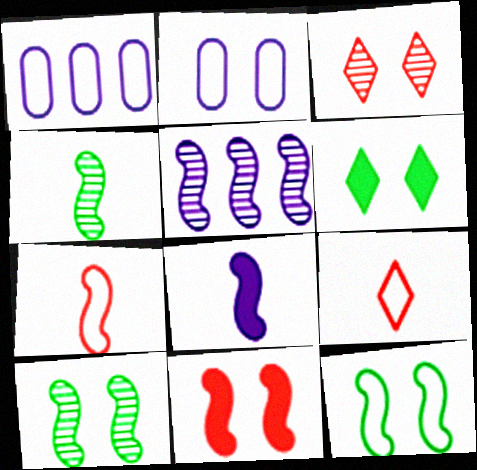[[1, 9, 12], 
[4, 7, 8]]